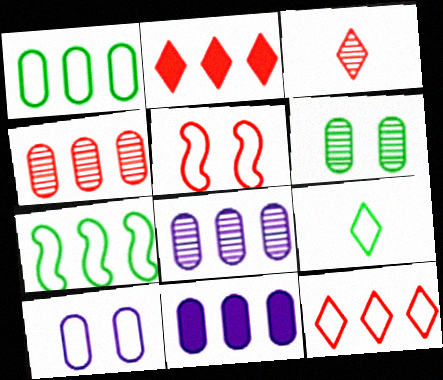[[1, 4, 11], 
[2, 7, 8]]